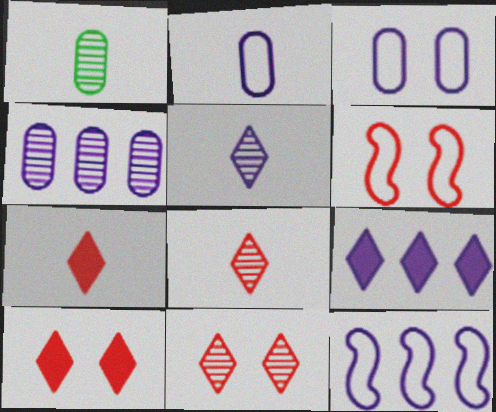[[1, 6, 9], 
[1, 10, 12], 
[4, 9, 12]]